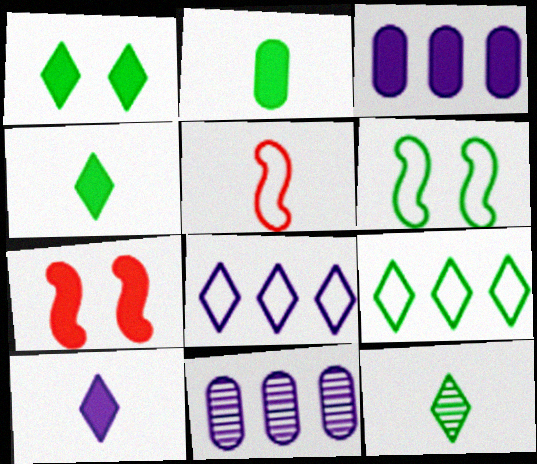[[1, 5, 11], 
[1, 9, 12], 
[3, 4, 7]]